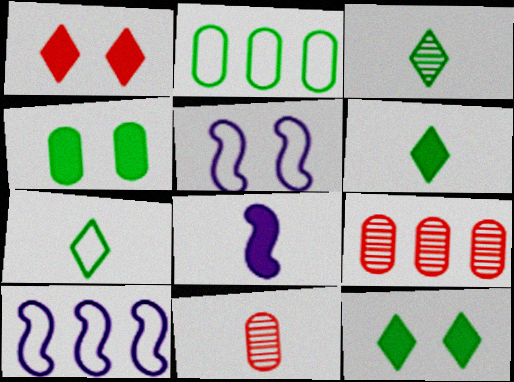[[3, 6, 7], 
[5, 6, 9], 
[7, 8, 11], 
[10, 11, 12]]